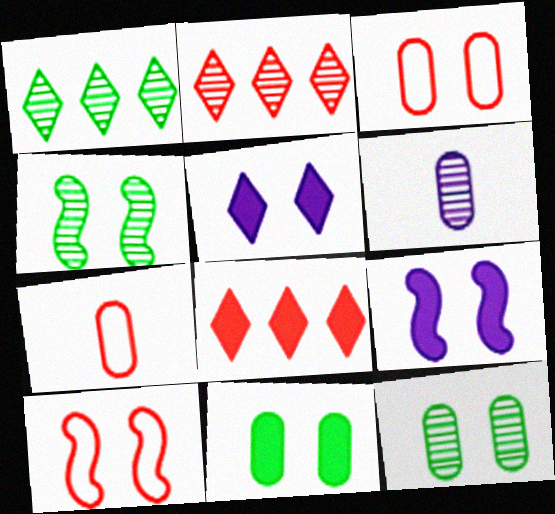[[1, 7, 9], 
[2, 4, 6], 
[3, 4, 5], 
[4, 9, 10], 
[5, 10, 12]]